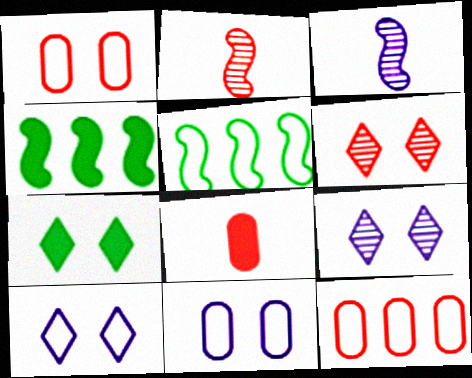[[3, 7, 12], 
[5, 8, 9], 
[6, 7, 10]]